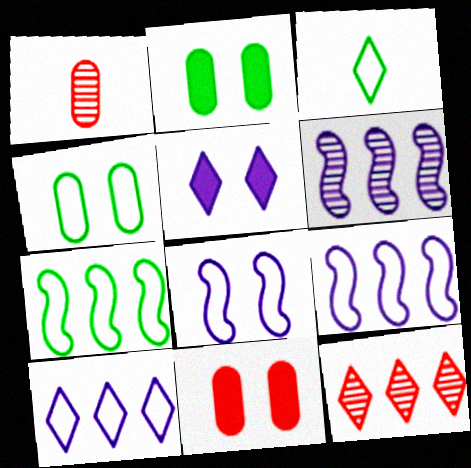[[1, 5, 7], 
[3, 4, 7], 
[3, 5, 12], 
[3, 6, 11]]